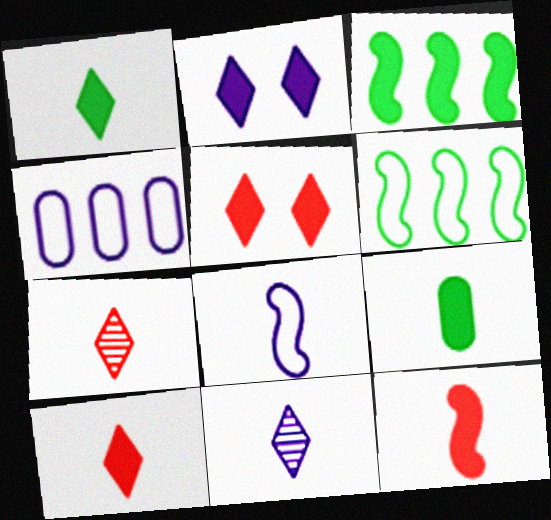[[7, 8, 9]]